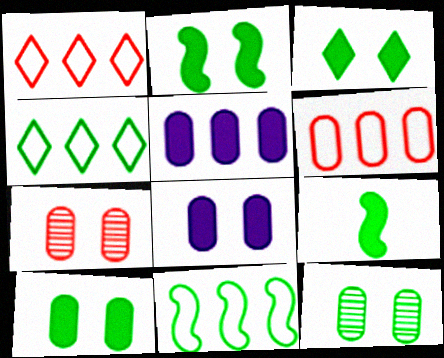[[2, 3, 10], 
[4, 9, 12]]